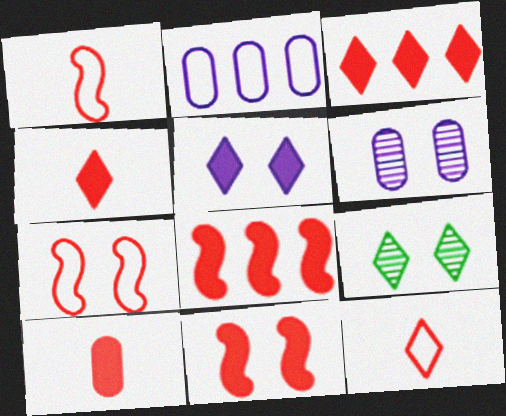[[3, 10, 11]]